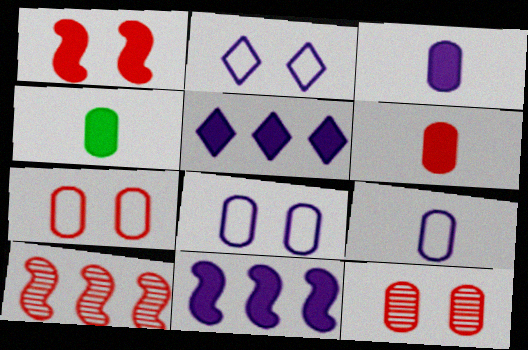[[1, 4, 5], 
[2, 4, 10], 
[3, 4, 6]]